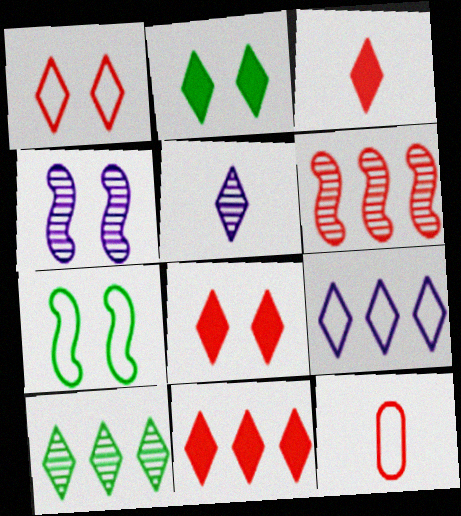[[3, 8, 11], 
[6, 8, 12], 
[7, 9, 12], 
[9, 10, 11]]